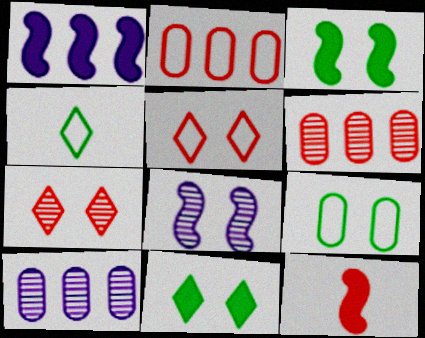[[1, 3, 12], 
[2, 7, 12], 
[5, 6, 12]]